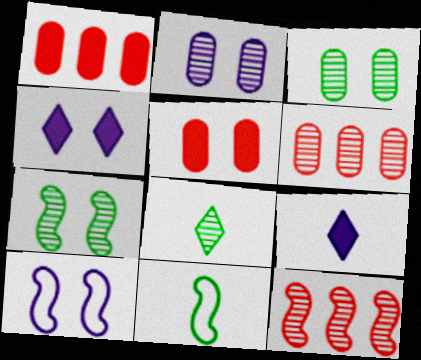[[1, 8, 10], 
[2, 4, 10], 
[2, 8, 12], 
[4, 6, 11]]